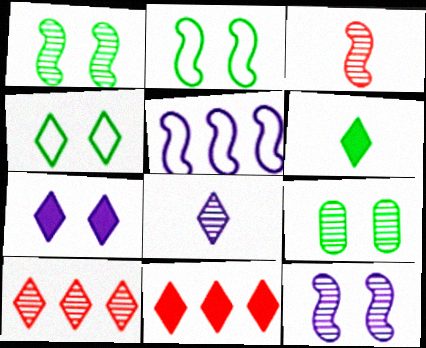[[4, 8, 11], 
[6, 7, 11]]